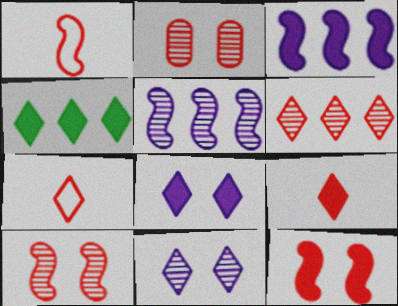[[4, 7, 11], 
[4, 8, 9]]